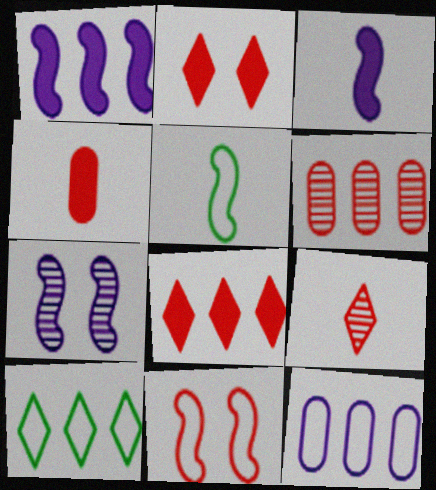[[1, 6, 10], 
[4, 7, 10]]